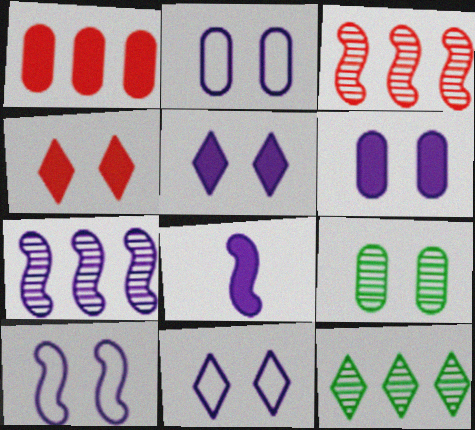[[2, 10, 11], 
[4, 9, 10], 
[7, 8, 10]]